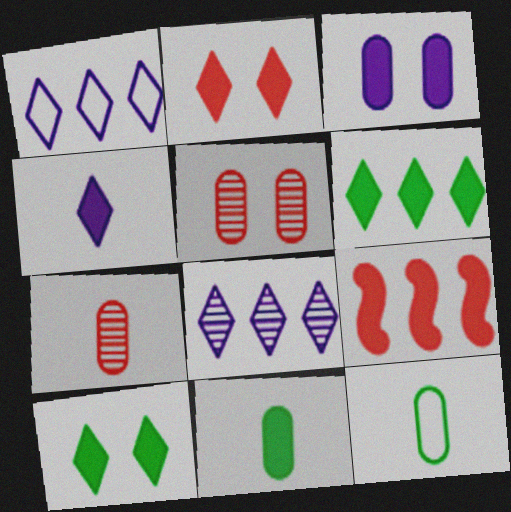[[2, 4, 6]]